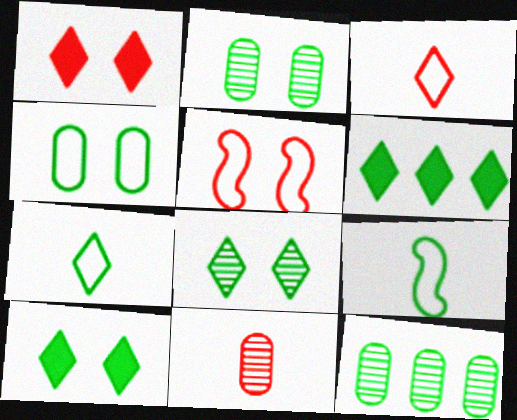[[2, 6, 9], 
[6, 7, 8], 
[9, 10, 12]]